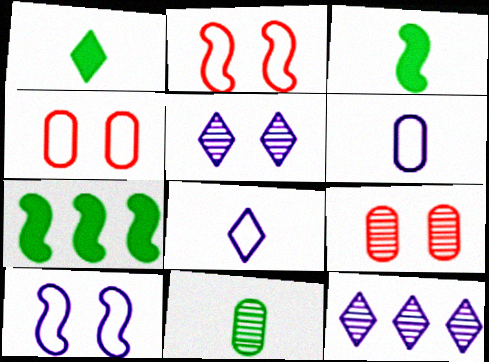[[3, 4, 12], 
[7, 8, 9]]